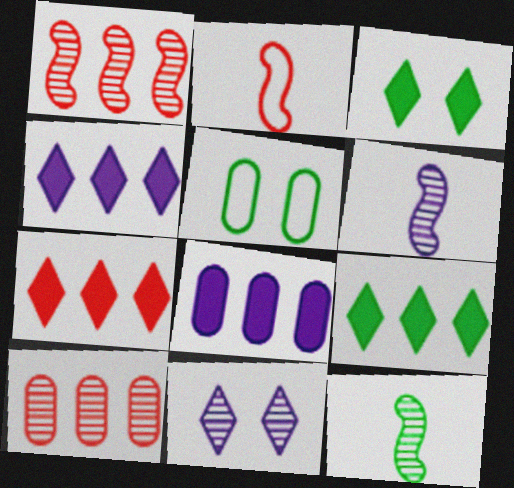[[4, 7, 9], 
[5, 6, 7], 
[5, 9, 12], 
[10, 11, 12]]